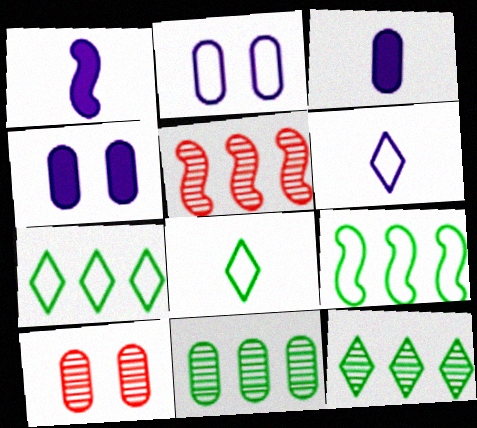[[1, 7, 10], 
[4, 5, 8]]